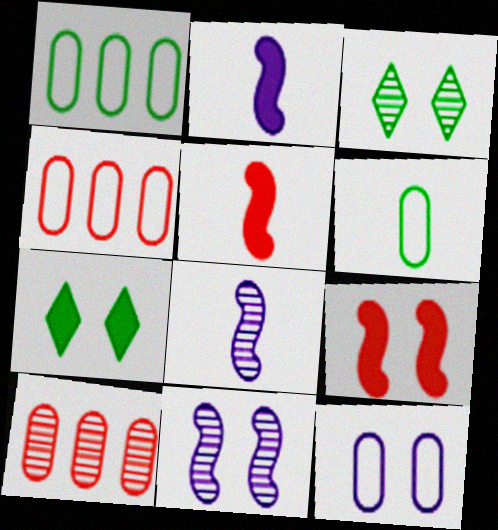[[2, 3, 4], 
[3, 8, 10], 
[3, 9, 12], 
[4, 6, 12], 
[4, 7, 8]]